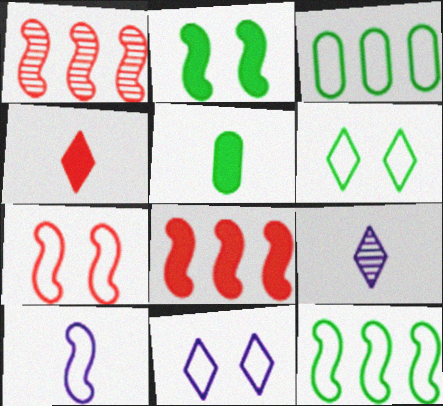[[1, 2, 10], 
[1, 5, 11], 
[7, 10, 12]]